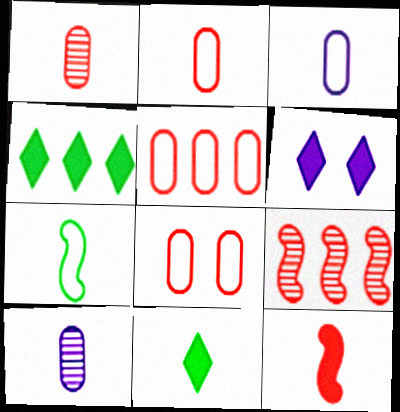[[2, 5, 8]]